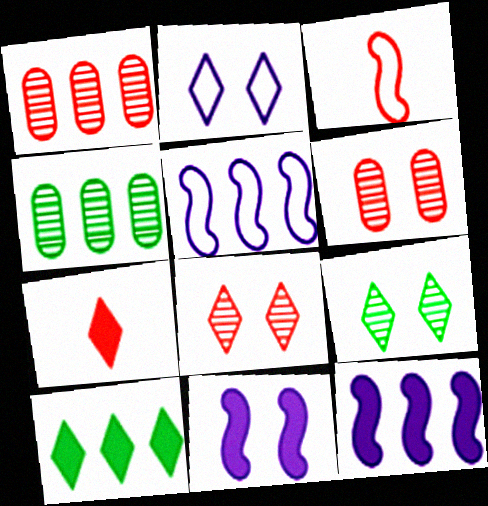[[1, 5, 10]]